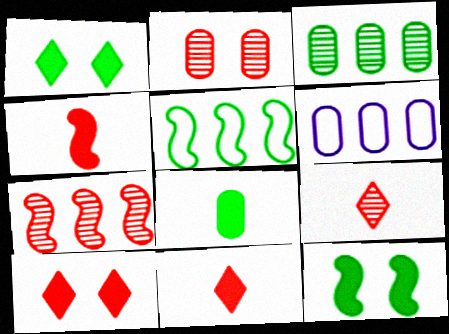[[2, 6, 8], 
[2, 7, 9], 
[6, 9, 12]]